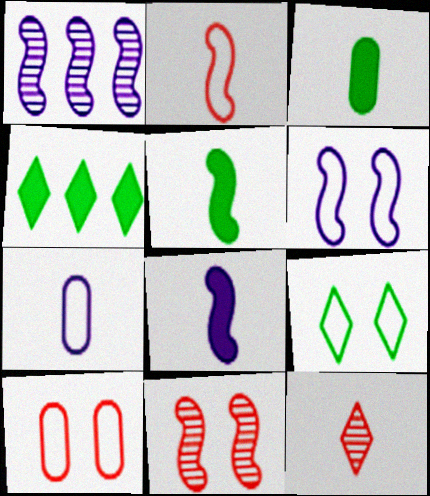[[1, 6, 8], 
[4, 7, 11], 
[5, 7, 12], 
[6, 9, 10]]